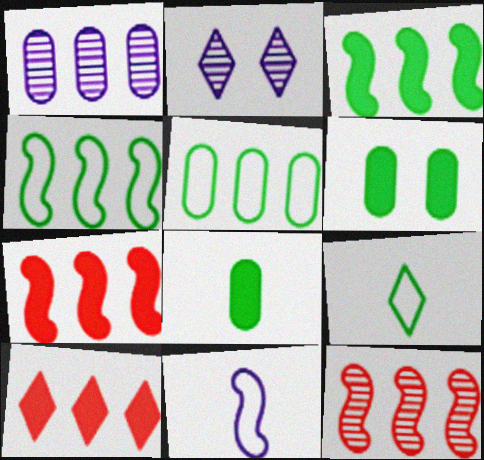[[1, 4, 10], 
[2, 9, 10]]